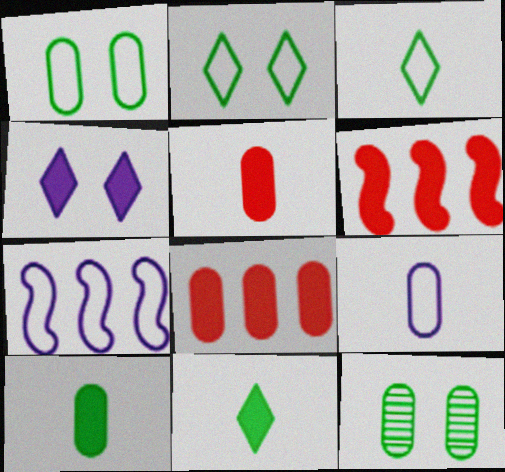[[4, 6, 10], 
[8, 9, 12]]